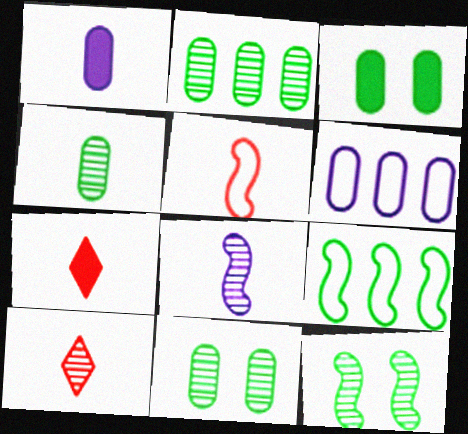[[2, 4, 11], 
[4, 8, 10], 
[6, 7, 12]]